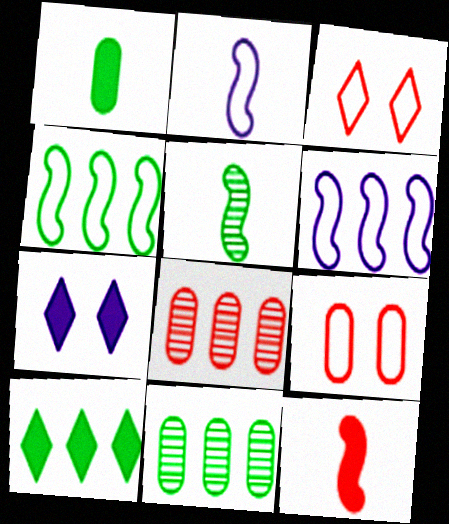[[2, 5, 12], 
[3, 8, 12], 
[4, 10, 11], 
[6, 8, 10]]